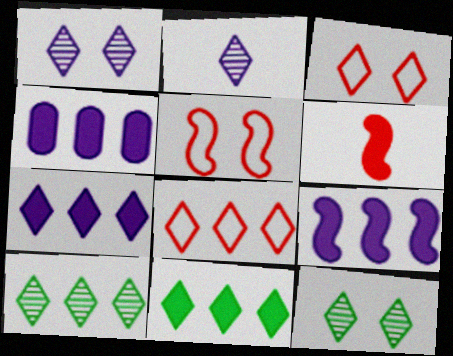[[2, 3, 11], 
[4, 7, 9], 
[7, 8, 10]]